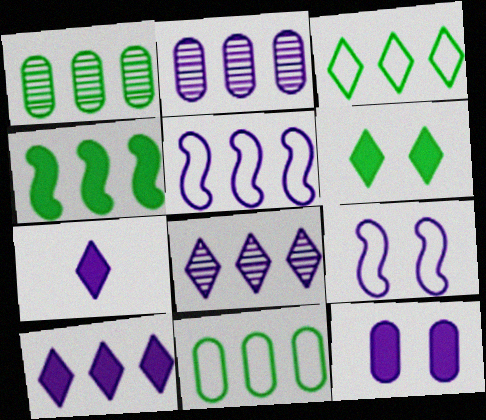[[1, 3, 4], 
[2, 5, 10], 
[2, 7, 9]]